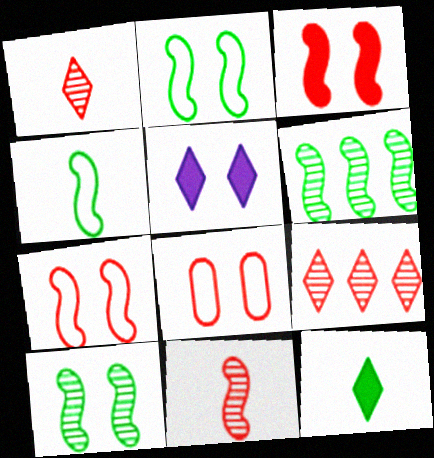[[5, 8, 10]]